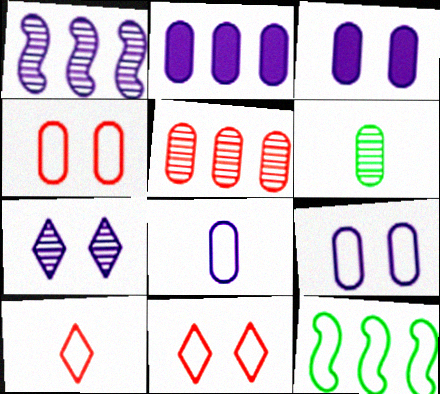[[2, 4, 6], 
[8, 11, 12], 
[9, 10, 12]]